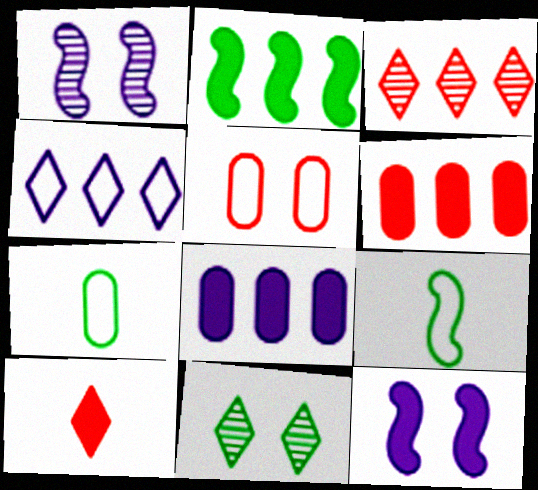[[2, 7, 11], 
[3, 7, 12], 
[4, 5, 9], 
[4, 10, 11], 
[5, 11, 12]]